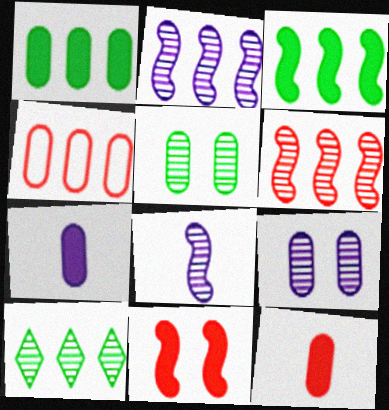[[4, 5, 7]]